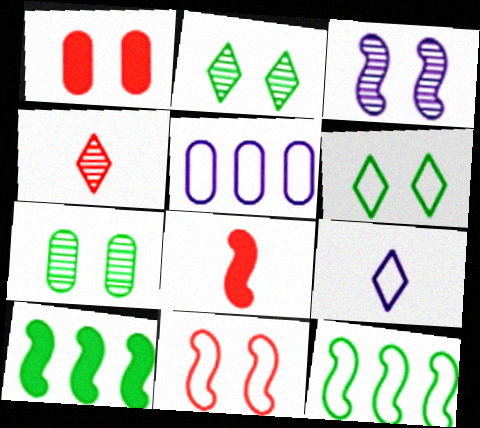[[1, 3, 6], 
[2, 5, 8], 
[3, 8, 12]]